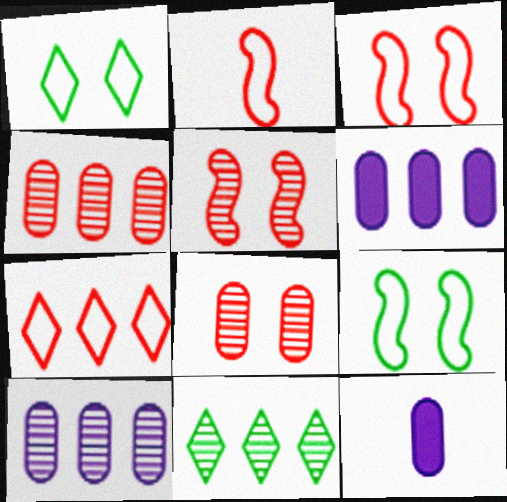[[3, 11, 12]]